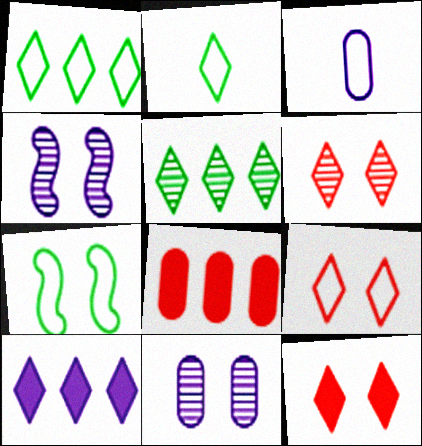[[2, 4, 8], 
[2, 6, 10], 
[3, 4, 10], 
[6, 9, 12], 
[7, 11, 12]]